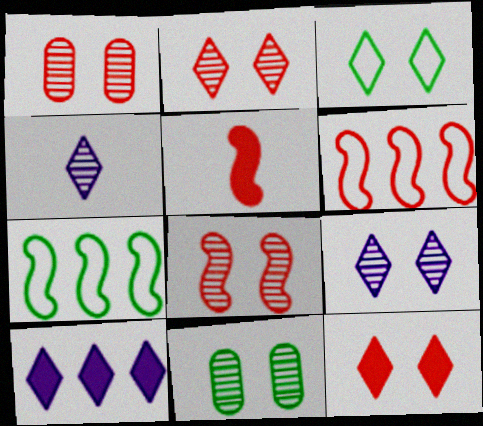[[1, 2, 8], 
[3, 9, 12], 
[5, 6, 8], 
[8, 9, 11]]